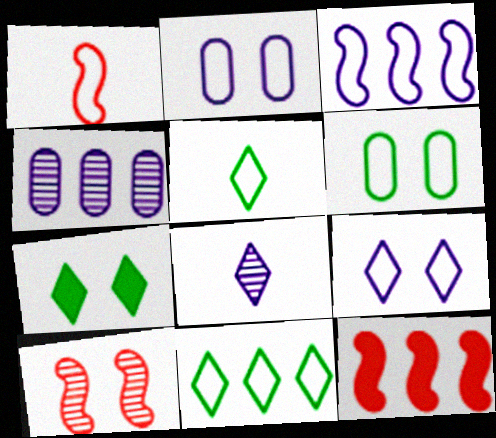[[1, 2, 11], 
[1, 4, 7], 
[1, 10, 12], 
[2, 7, 10], 
[4, 11, 12], 
[6, 8, 12]]